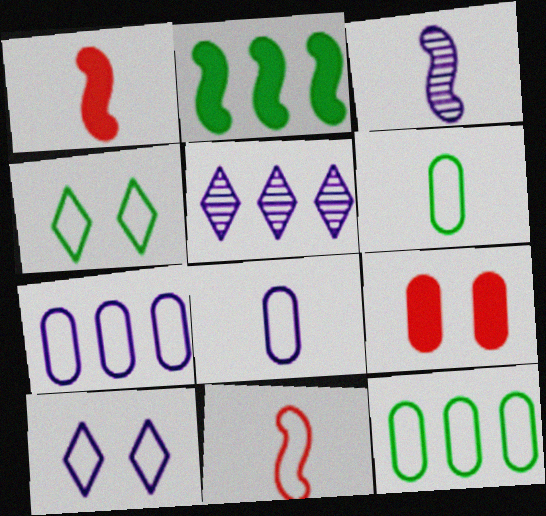[[4, 7, 11], 
[10, 11, 12]]